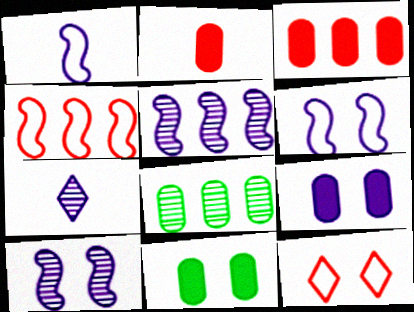[[4, 7, 11], 
[10, 11, 12]]